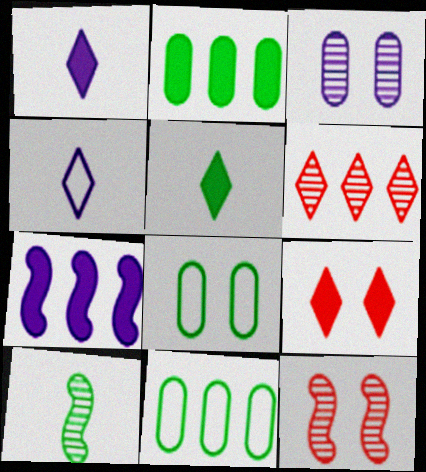[[1, 11, 12], 
[2, 4, 12], 
[3, 4, 7], 
[3, 6, 10], 
[6, 7, 11]]